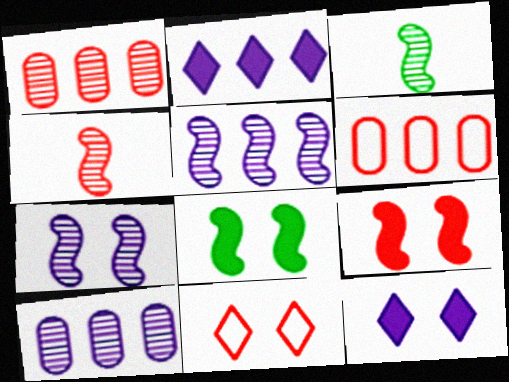[[3, 6, 12]]